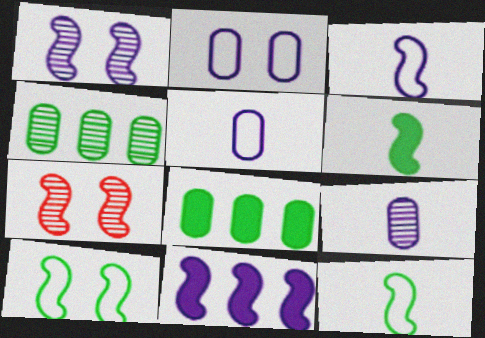[[1, 3, 11], 
[7, 11, 12]]